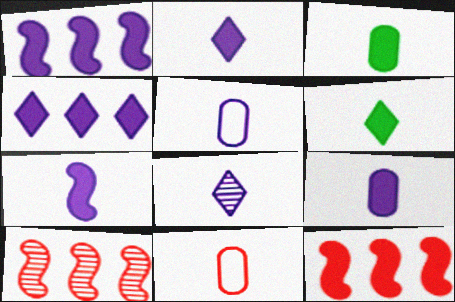[[2, 7, 9], 
[5, 7, 8]]